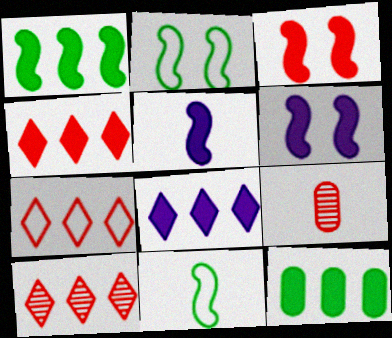[[1, 3, 5], 
[2, 8, 9], 
[3, 7, 9], 
[4, 7, 10]]